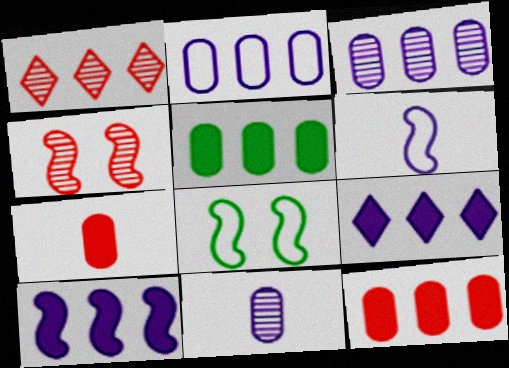[]